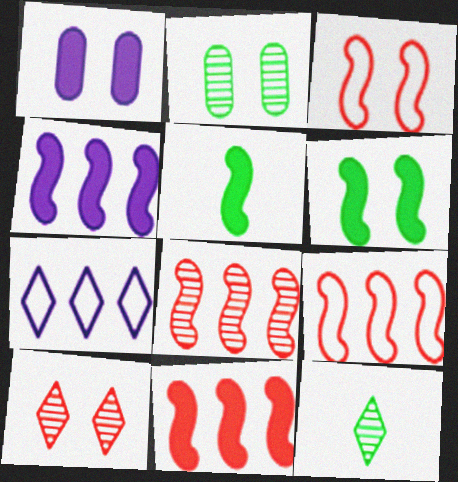[[1, 9, 12], 
[8, 9, 11]]